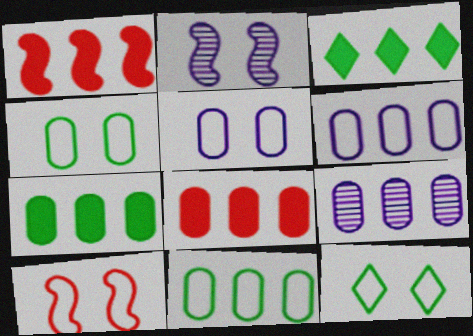[[5, 10, 12], 
[8, 9, 11]]